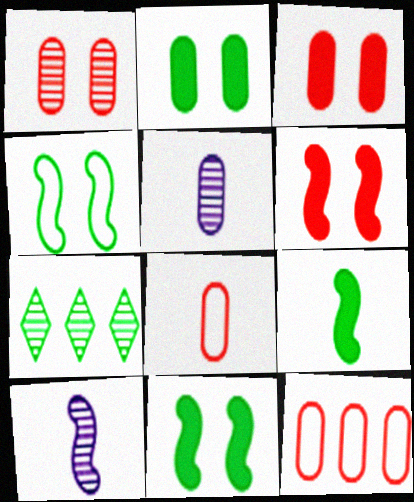[[1, 7, 10], 
[2, 5, 12]]